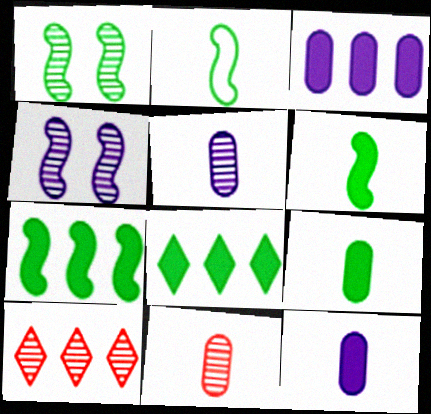[[1, 2, 7], 
[1, 5, 10]]